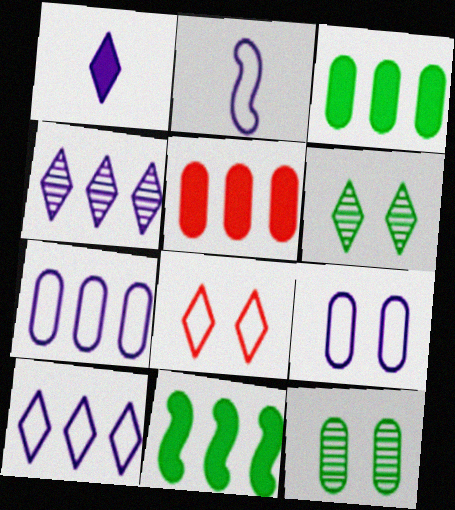[[2, 5, 6], 
[2, 9, 10]]